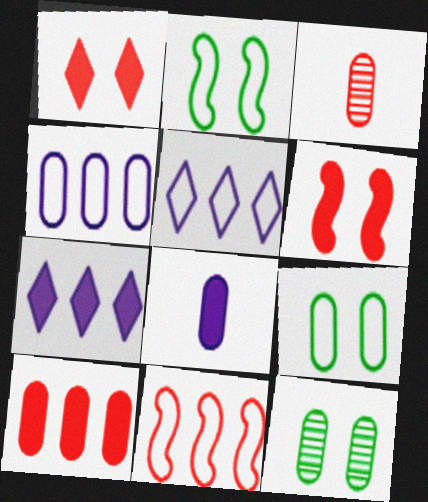[[1, 3, 11], 
[2, 3, 7]]